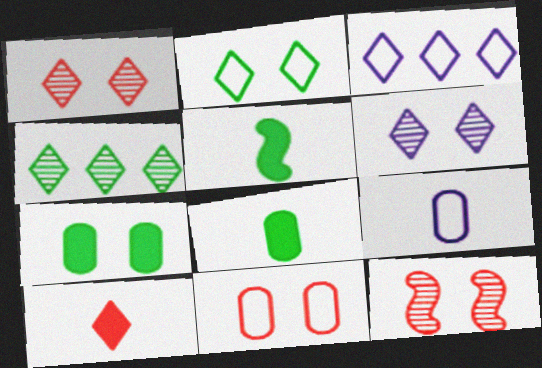[[3, 8, 12]]